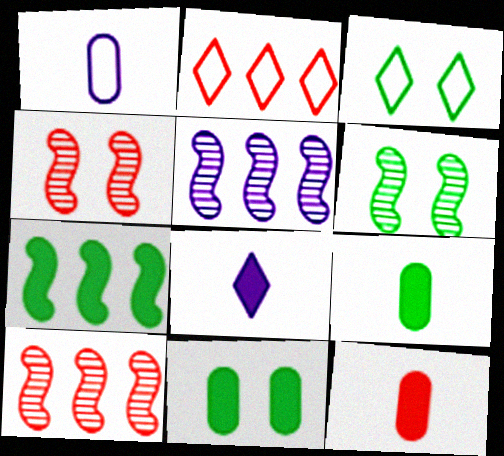[[2, 4, 12], 
[3, 5, 12], 
[3, 6, 11]]